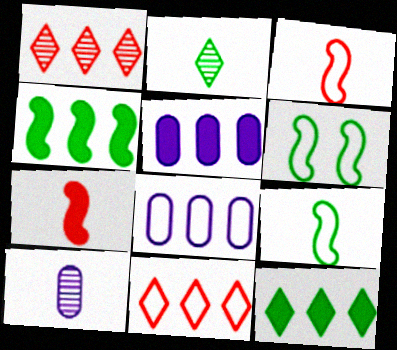[[1, 4, 8]]